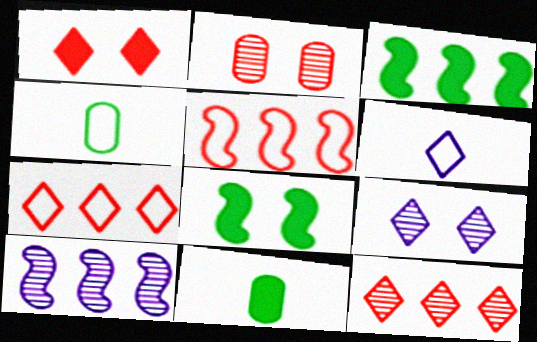[[1, 4, 10], 
[2, 3, 6], 
[3, 5, 10], 
[5, 9, 11]]